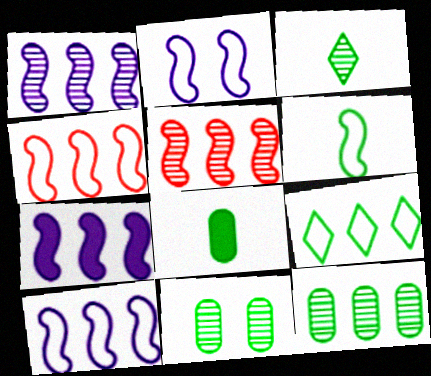[[1, 7, 10], 
[2, 4, 6], 
[3, 6, 8]]